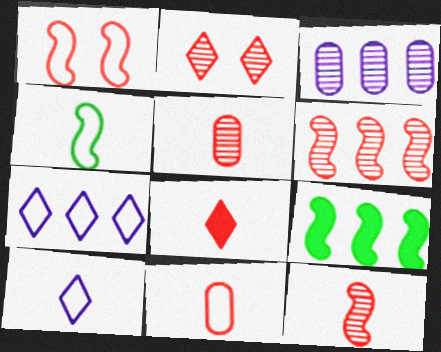[[2, 5, 6], 
[4, 10, 11], 
[8, 11, 12]]